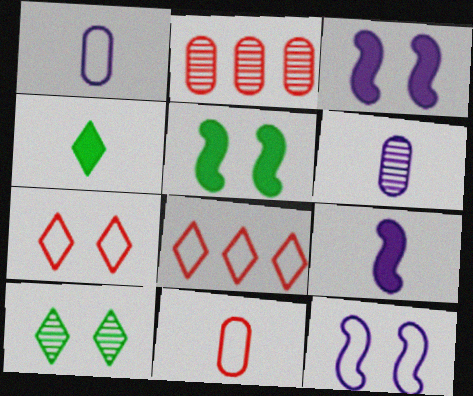[[2, 4, 12], 
[5, 6, 8]]